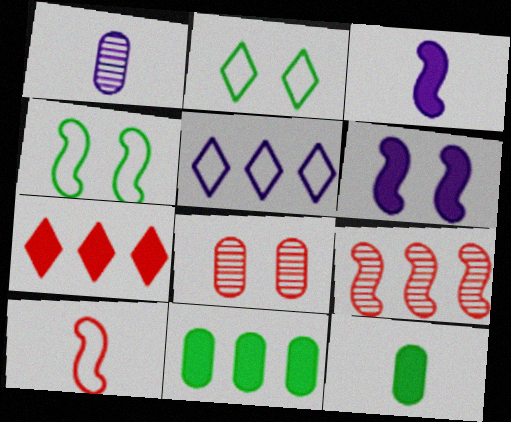[[1, 4, 7], 
[1, 5, 6], 
[2, 6, 8], 
[3, 4, 9], 
[5, 9, 11], 
[6, 7, 12], 
[7, 8, 10]]